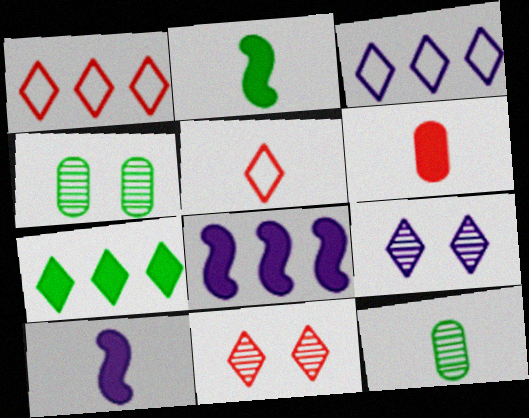[[1, 4, 10], 
[4, 5, 8], 
[5, 7, 9], 
[5, 10, 12]]